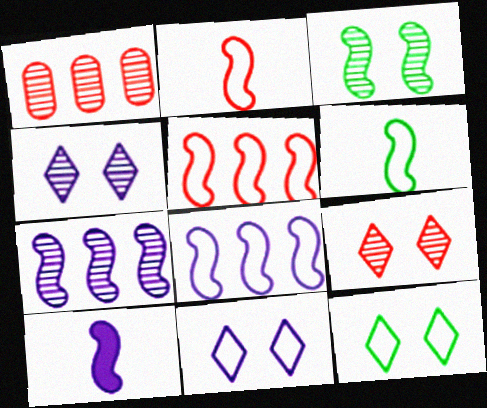[[1, 10, 12], 
[3, 5, 10]]